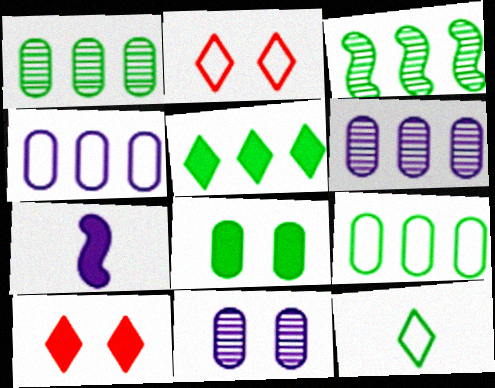[[1, 2, 7], 
[3, 5, 9], 
[3, 8, 12]]